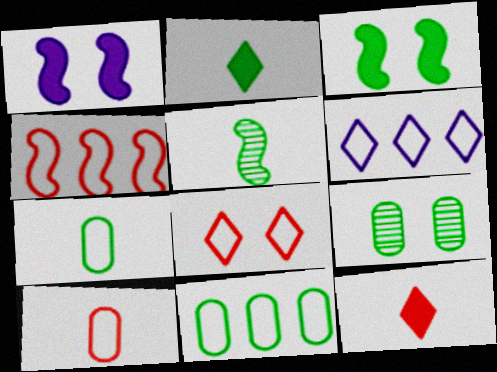[[1, 4, 5], 
[1, 8, 9], 
[2, 5, 7], 
[4, 6, 11], 
[4, 8, 10]]